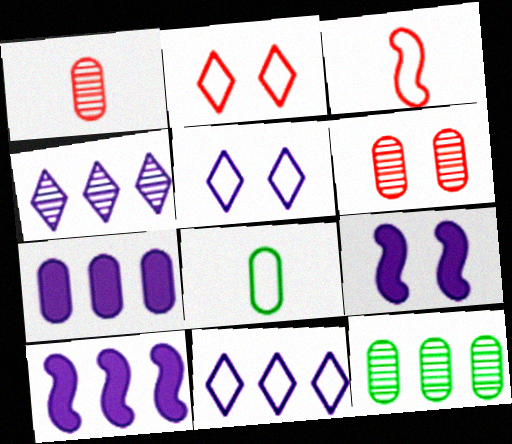[[6, 7, 8]]